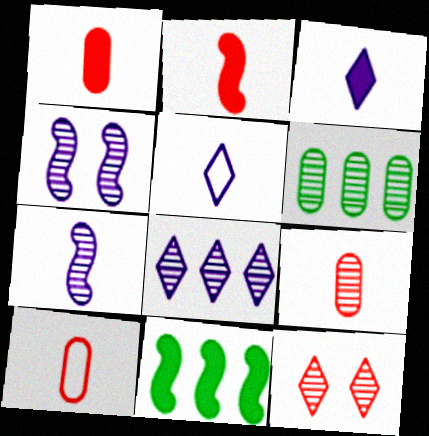[[1, 9, 10], 
[6, 7, 12]]